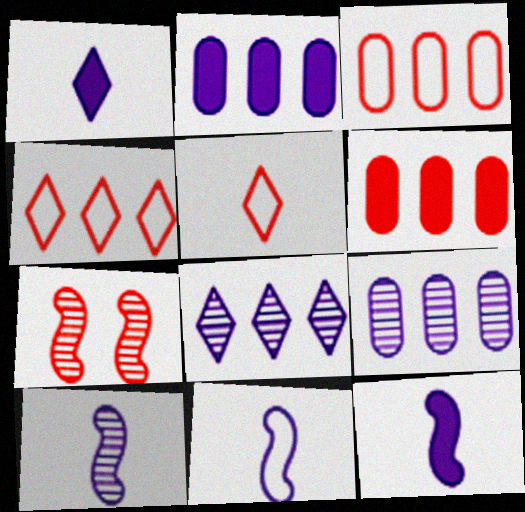[[5, 6, 7], 
[10, 11, 12]]